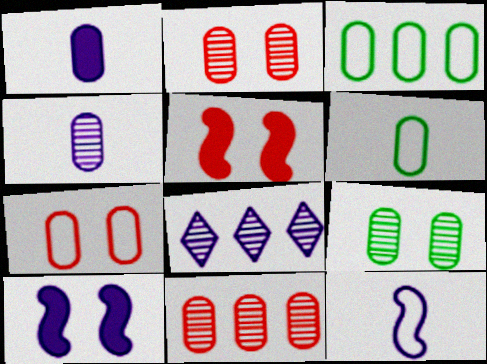[[1, 2, 3], 
[4, 9, 11], 
[5, 6, 8]]